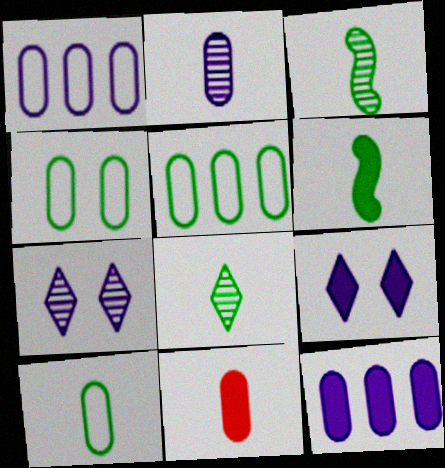[[2, 10, 11], 
[4, 5, 10], 
[6, 8, 10]]